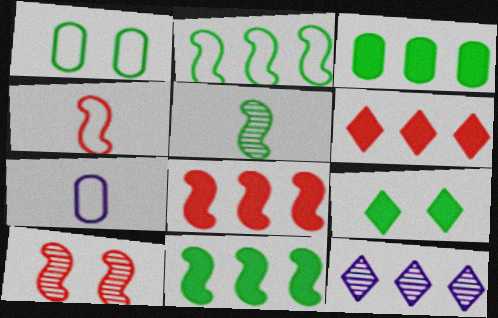[[4, 8, 10]]